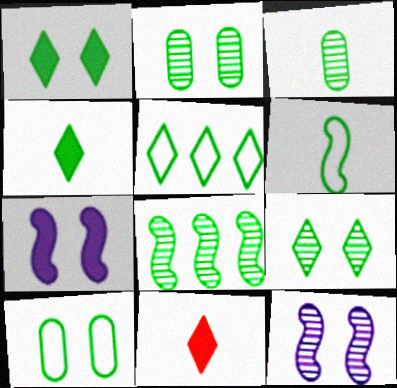[[3, 4, 6], 
[3, 8, 9], 
[4, 5, 9], 
[4, 8, 10], 
[5, 6, 10]]